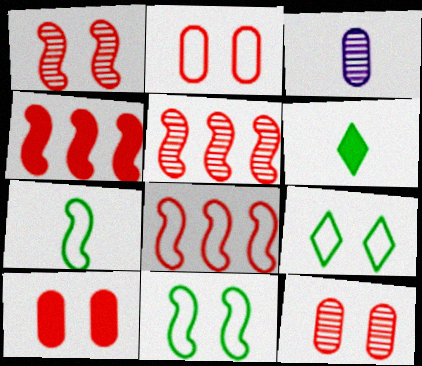[[2, 10, 12], 
[3, 4, 9], 
[4, 5, 8]]